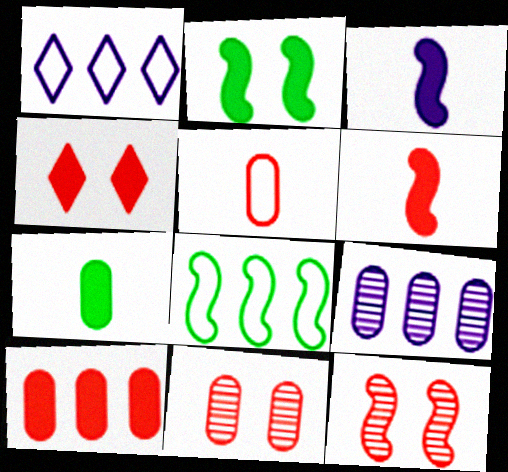[[1, 7, 12], 
[3, 8, 12], 
[4, 6, 10], 
[5, 10, 11]]